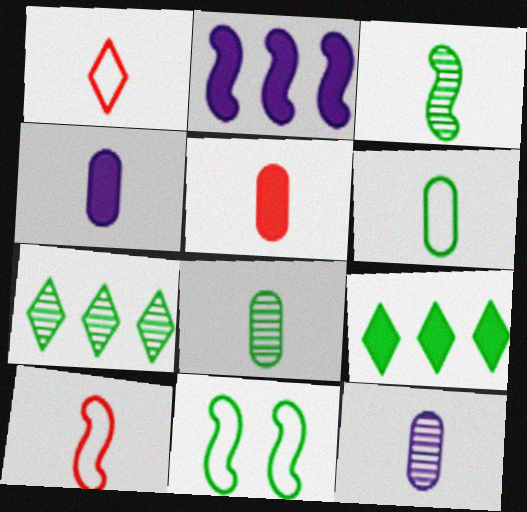[[1, 3, 4], 
[5, 6, 12], 
[8, 9, 11]]